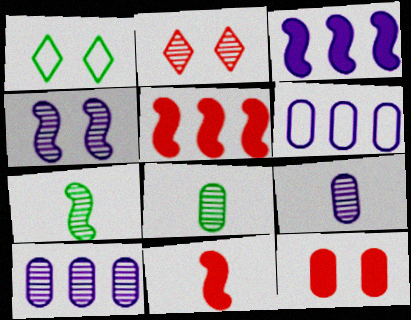[[1, 4, 12], 
[1, 5, 9], 
[1, 10, 11], 
[2, 7, 10], 
[6, 8, 12]]